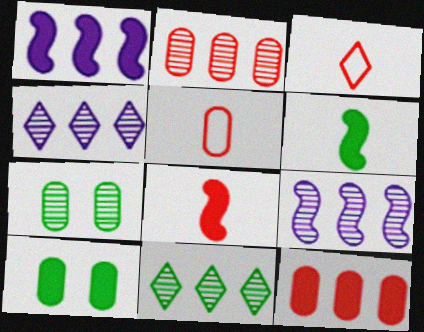[[1, 3, 7], 
[2, 9, 11], 
[3, 9, 10]]